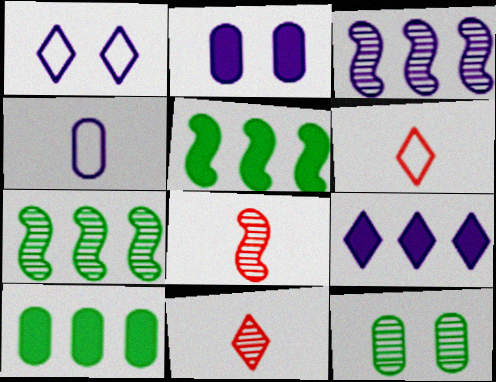[[1, 8, 10], 
[2, 6, 7], 
[3, 11, 12]]